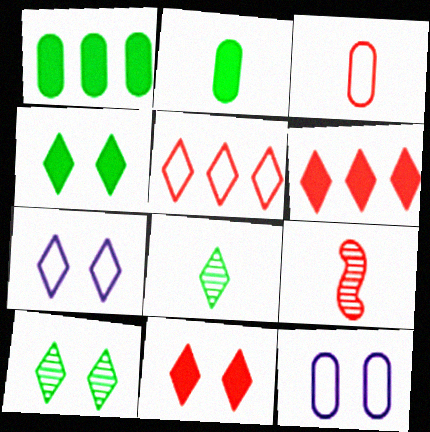[[1, 7, 9], 
[6, 7, 8], 
[7, 10, 11]]